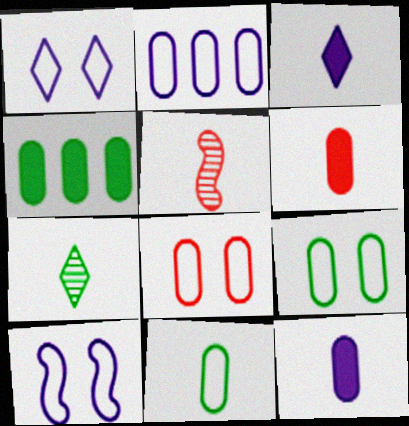[[1, 4, 5], 
[2, 8, 11], 
[3, 5, 11]]